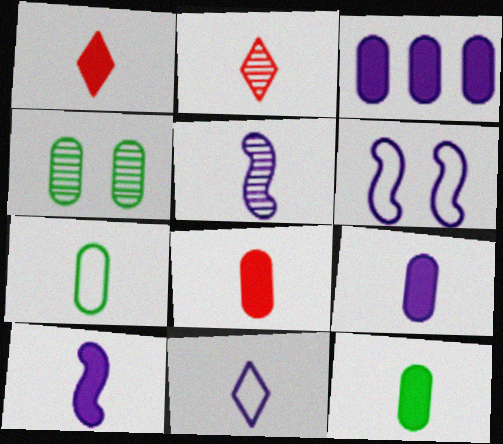[[1, 5, 7], 
[1, 10, 12], 
[2, 7, 10], 
[5, 9, 11], 
[8, 9, 12]]